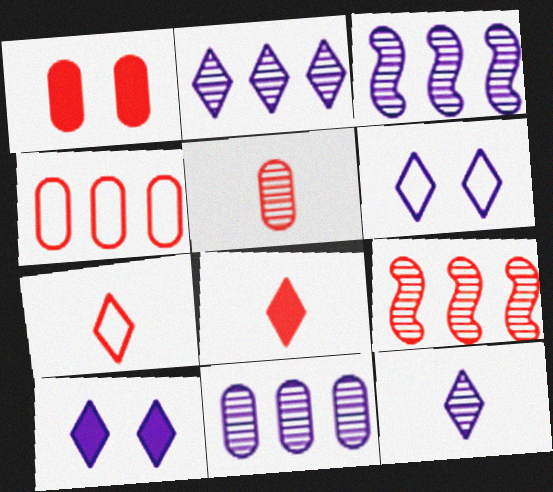[[1, 4, 5], 
[1, 7, 9], 
[2, 3, 11]]